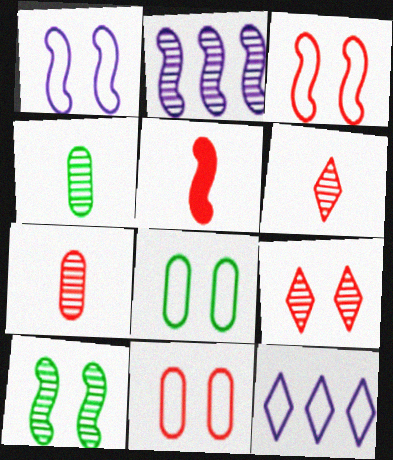[[2, 4, 9]]